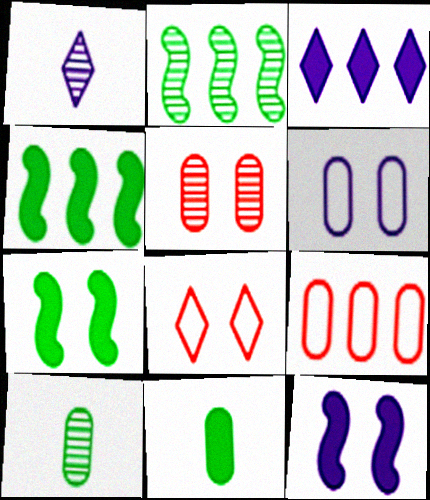[[1, 2, 5], 
[1, 7, 9], 
[2, 3, 9]]